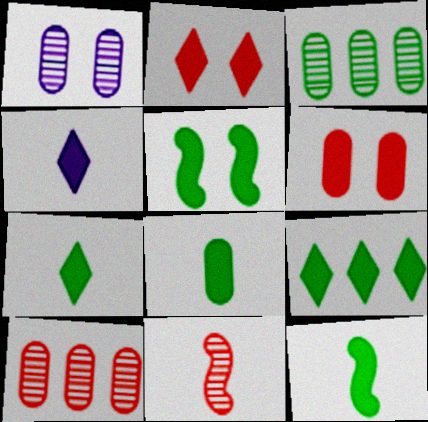[[2, 4, 9], 
[5, 8, 9], 
[7, 8, 12]]